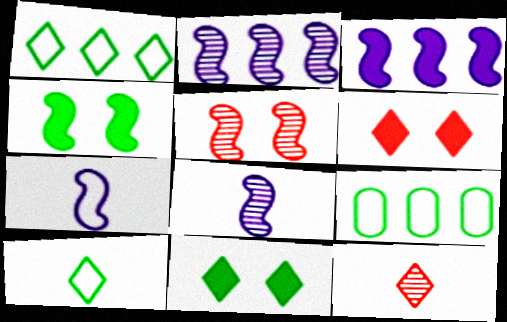[[6, 8, 9]]